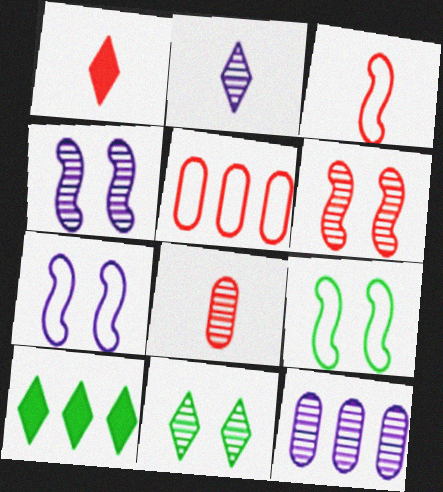[[1, 3, 8], 
[1, 5, 6], 
[1, 9, 12], 
[2, 4, 12], 
[7, 8, 10]]